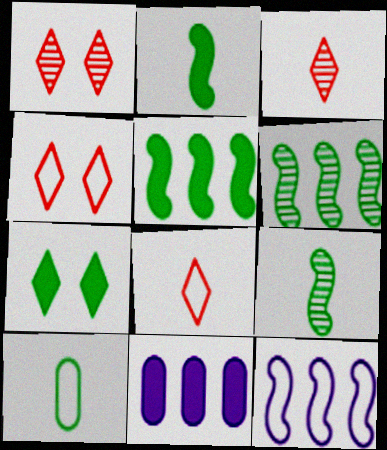[[4, 9, 11], 
[4, 10, 12], 
[6, 7, 10]]